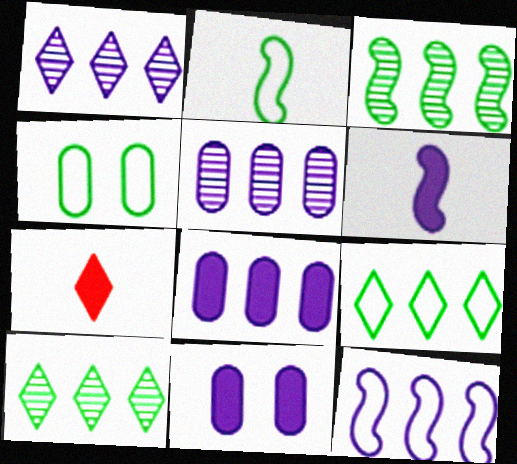[[1, 8, 12], 
[2, 4, 9]]